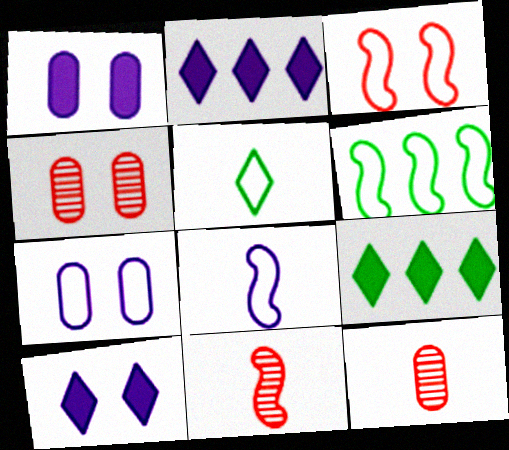[[3, 6, 8], 
[4, 8, 9], 
[6, 10, 12], 
[7, 9, 11]]